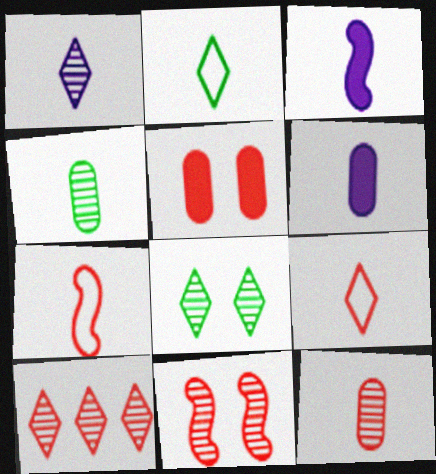[[1, 8, 10], 
[2, 3, 12], 
[3, 4, 9], 
[5, 7, 10], 
[10, 11, 12]]